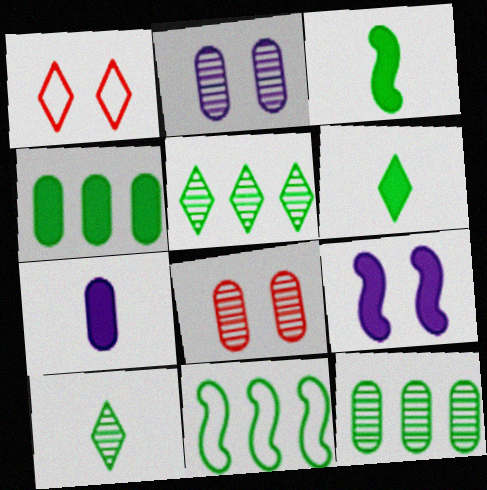[[4, 5, 11]]